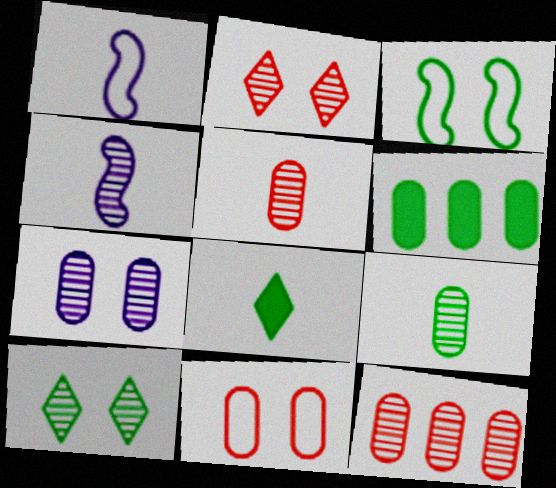[[1, 2, 6], 
[1, 5, 8], 
[4, 10, 12], 
[7, 9, 12]]